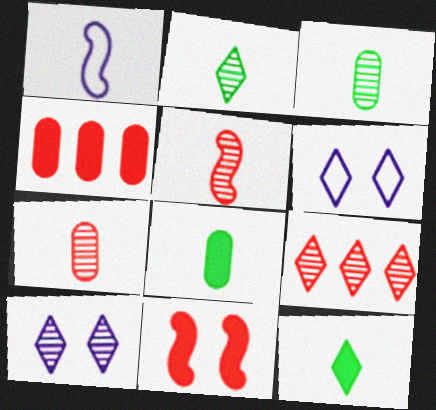[[1, 7, 12], 
[2, 9, 10], 
[6, 9, 12]]